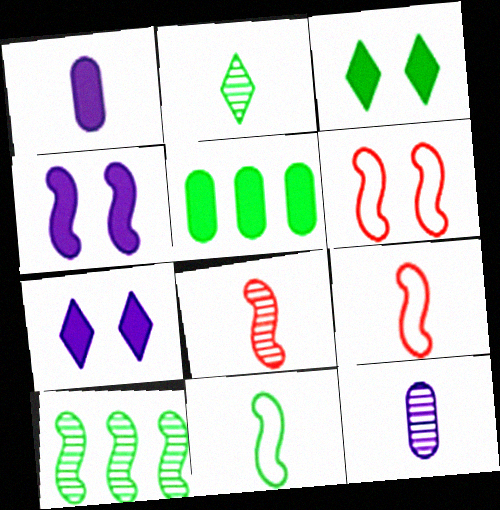[[1, 2, 9], 
[2, 8, 12], 
[4, 9, 10]]